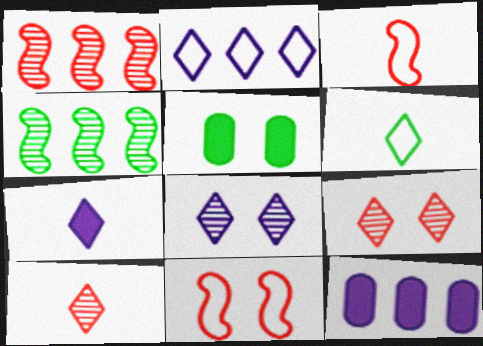[[2, 7, 8], 
[4, 5, 6], 
[5, 8, 11], 
[6, 7, 10]]